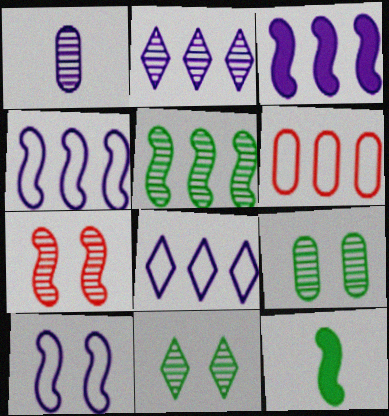[[4, 7, 12]]